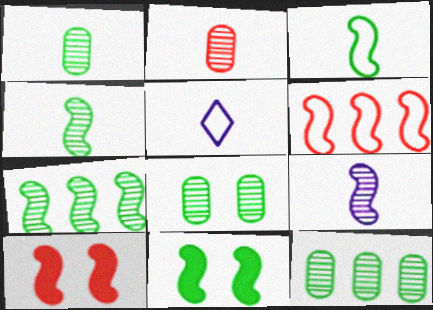[[1, 8, 12], 
[3, 7, 11], 
[5, 10, 12], 
[6, 9, 11]]